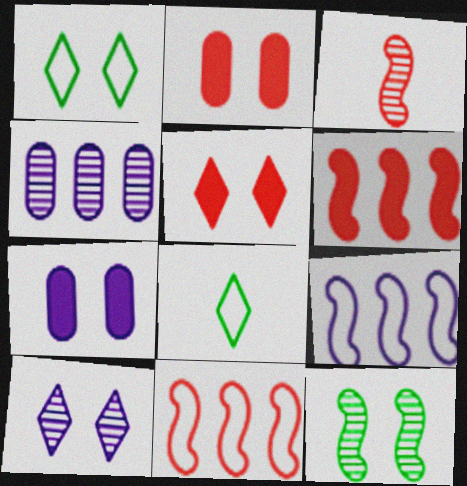[[1, 5, 10]]